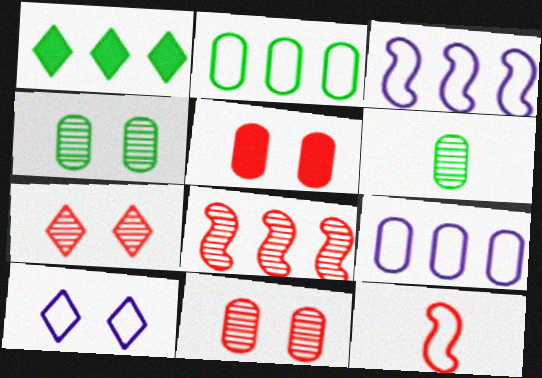[[1, 8, 9], 
[2, 10, 12], 
[5, 6, 9]]